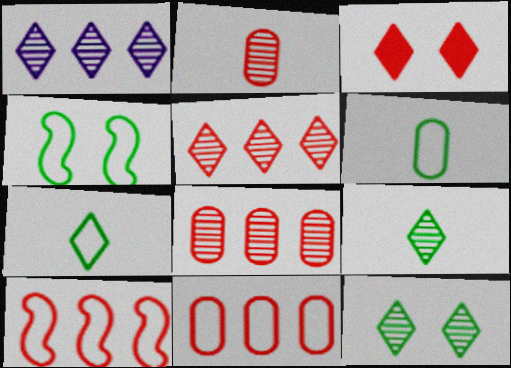[[1, 3, 7], 
[2, 3, 10]]